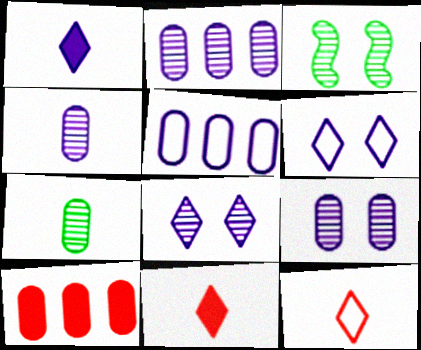[[2, 4, 9], 
[3, 5, 11]]